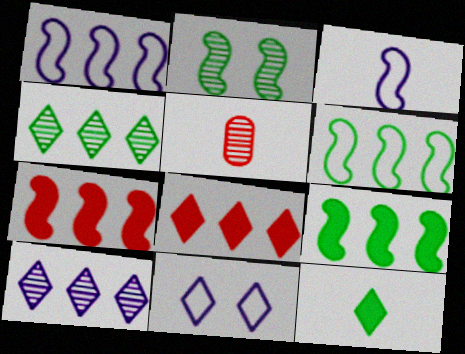[[2, 3, 7], 
[2, 5, 10], 
[3, 5, 12], 
[5, 9, 11]]